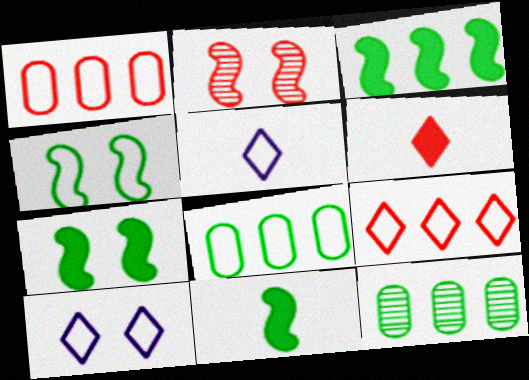[[1, 2, 6], 
[1, 4, 5], 
[3, 7, 11]]